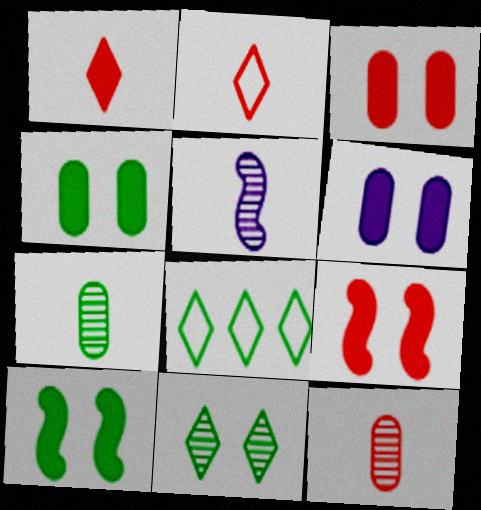[[3, 4, 6], 
[3, 5, 8], 
[7, 8, 10]]